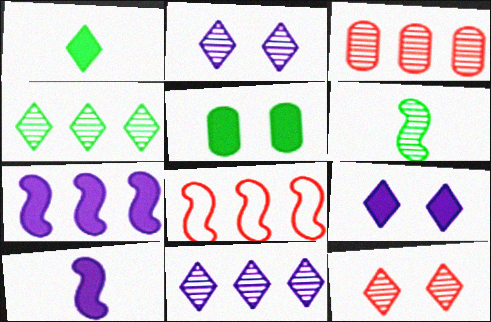[[2, 3, 6]]